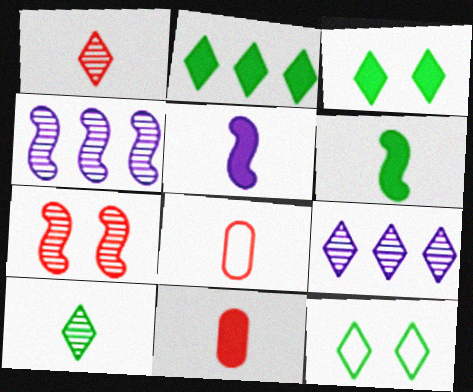[[2, 10, 12], 
[3, 4, 8], 
[4, 11, 12], 
[5, 8, 10]]